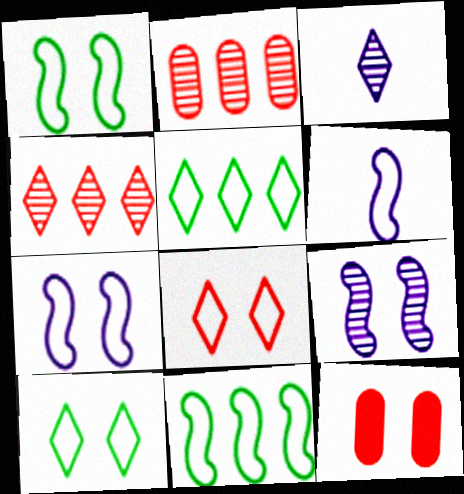[[3, 11, 12], 
[9, 10, 12]]